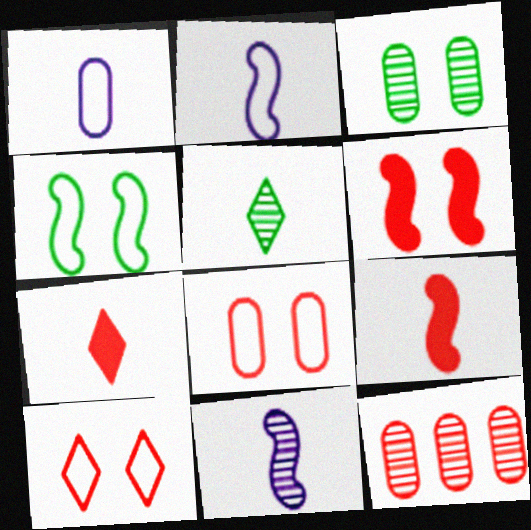[[1, 5, 9], 
[9, 10, 12]]